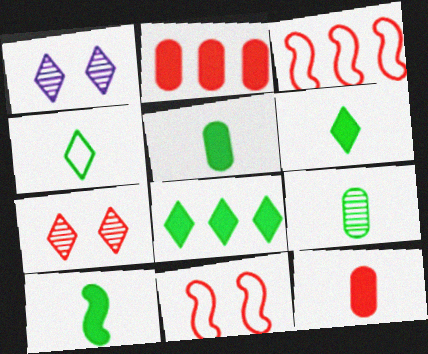[[1, 3, 5], 
[3, 7, 12], 
[4, 9, 10], 
[5, 6, 10]]